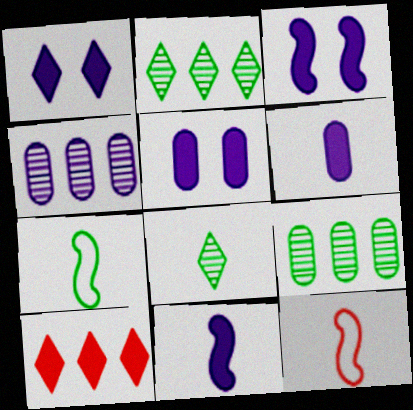[[1, 3, 5], 
[1, 9, 12], 
[2, 5, 12], 
[6, 8, 12]]